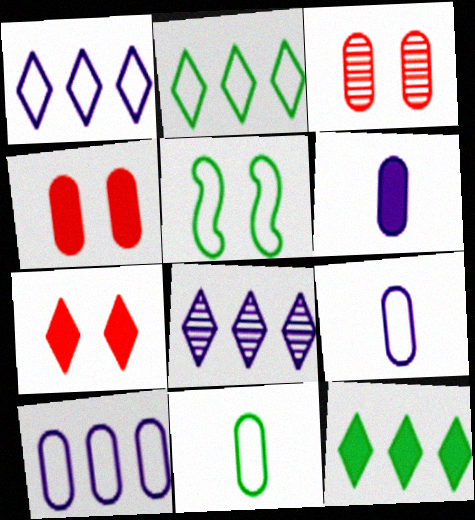[[2, 5, 11]]